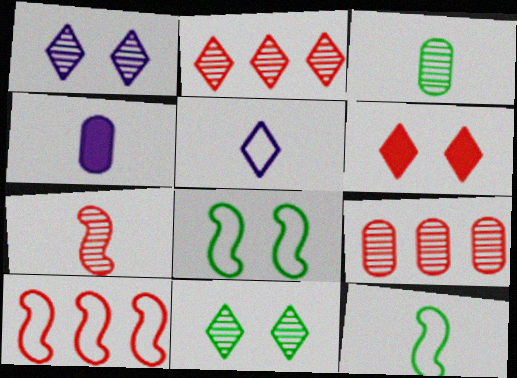[[2, 4, 8], 
[4, 10, 11]]